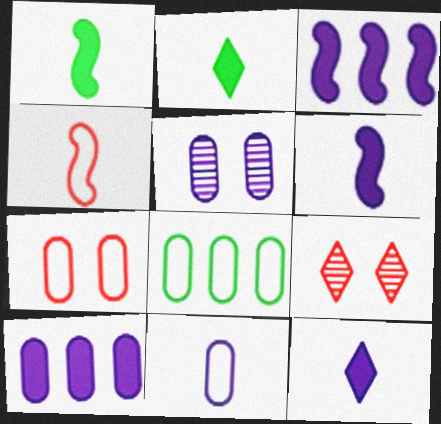[[5, 10, 11], 
[6, 8, 9], 
[7, 8, 11]]